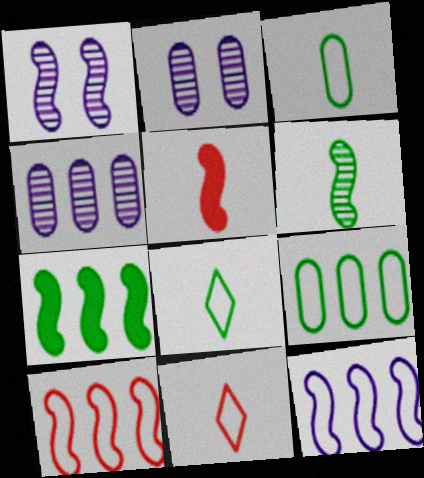[[2, 7, 11]]